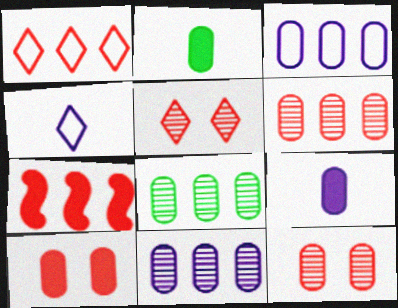[[1, 6, 7], 
[2, 3, 12], 
[6, 8, 11]]